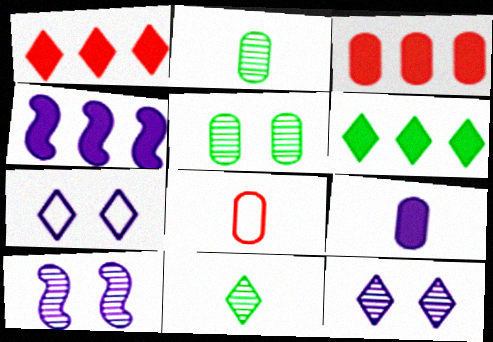[[1, 7, 11], 
[2, 8, 9], 
[3, 4, 6], 
[6, 8, 10]]